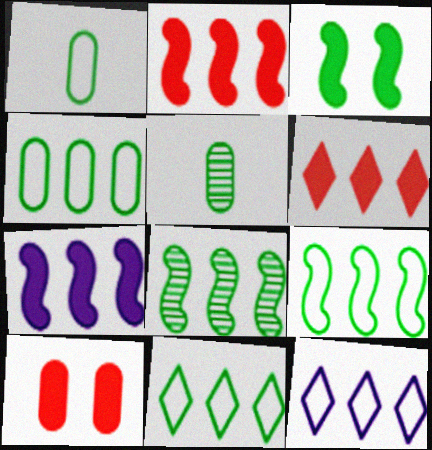[[3, 5, 11], 
[4, 9, 11]]